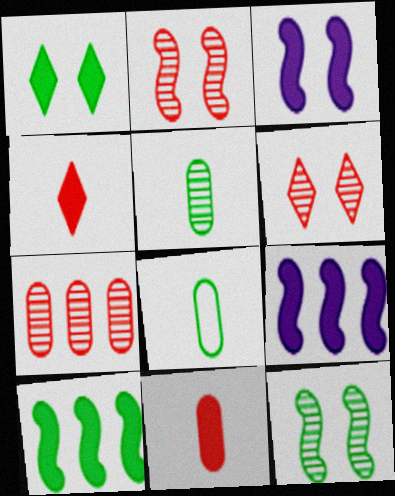[[1, 9, 11], 
[6, 8, 9]]